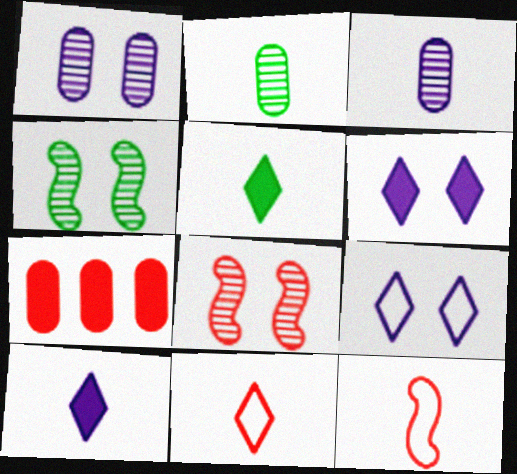[[2, 10, 12], 
[3, 5, 12], 
[7, 8, 11]]